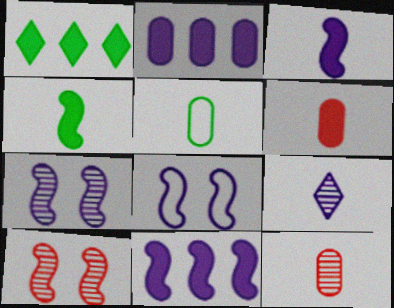[[1, 8, 12], 
[2, 8, 9]]